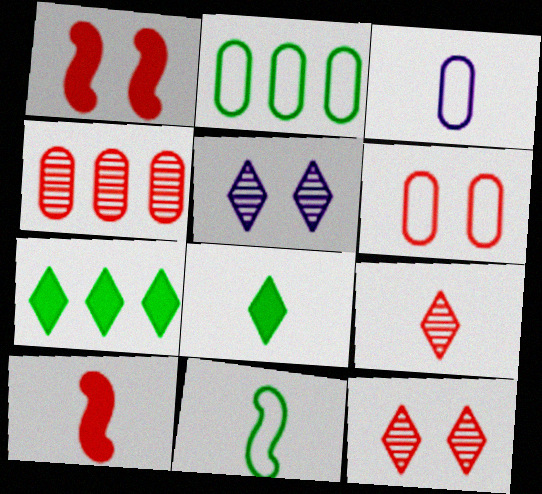[[1, 6, 12], 
[2, 3, 6], 
[2, 5, 10]]